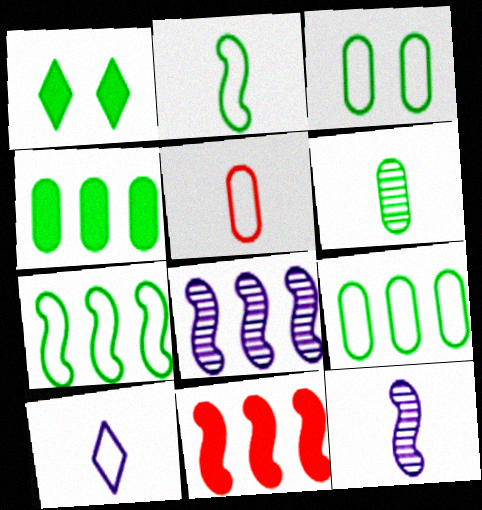[[1, 5, 8], 
[1, 6, 7], 
[2, 5, 10], 
[3, 4, 6], 
[7, 8, 11]]